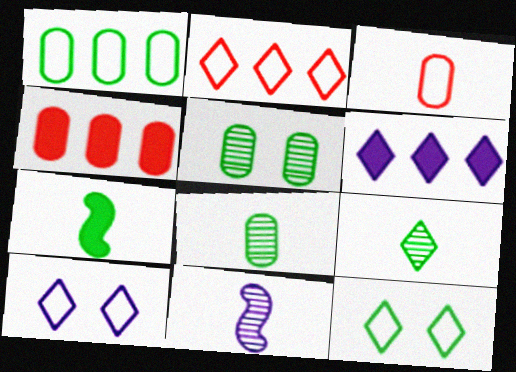[[4, 11, 12]]